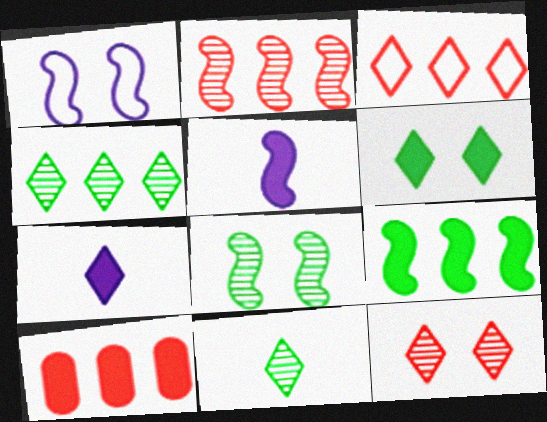[[1, 10, 11], 
[2, 3, 10], 
[5, 6, 10]]